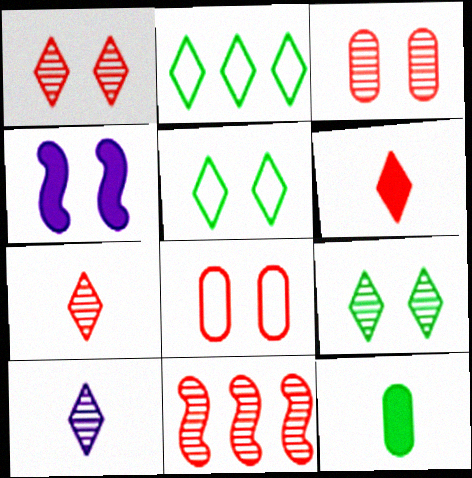[[3, 4, 5], 
[3, 7, 11], 
[4, 8, 9], 
[6, 8, 11]]